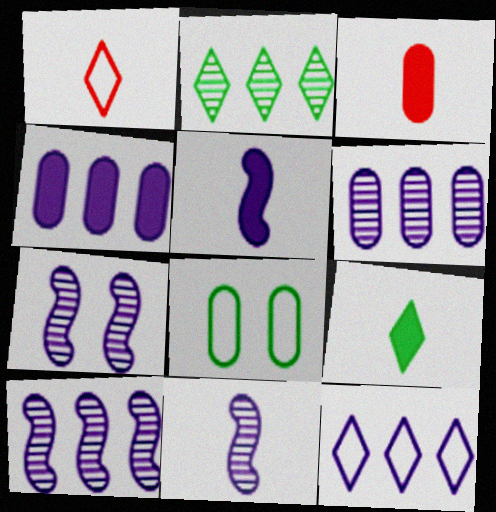[[3, 5, 9], 
[3, 6, 8], 
[4, 10, 12], 
[7, 10, 11]]